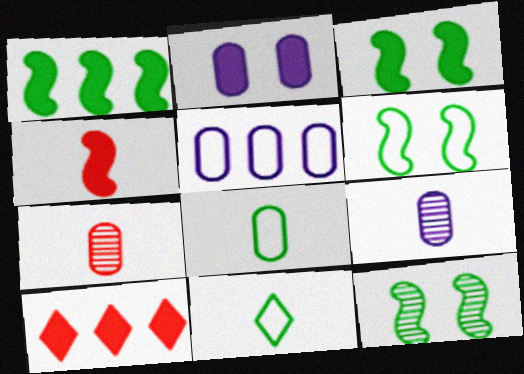[[2, 5, 9], 
[3, 6, 12], 
[4, 9, 11], 
[6, 9, 10]]